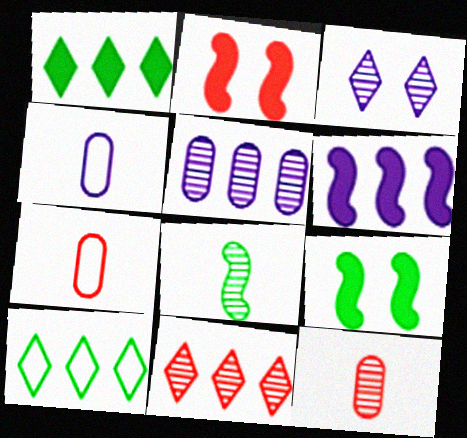[[2, 7, 11], 
[3, 4, 6], 
[4, 9, 11]]